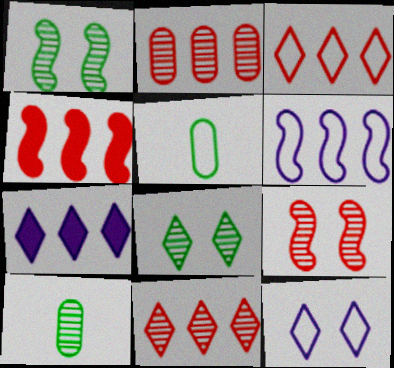[[2, 3, 4], 
[4, 10, 12], 
[5, 7, 9]]